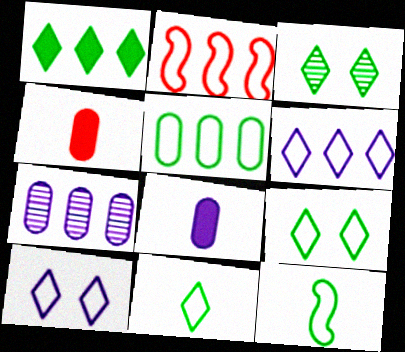[[1, 2, 7], 
[1, 3, 11], 
[2, 3, 8], 
[2, 5, 6], 
[5, 9, 12]]